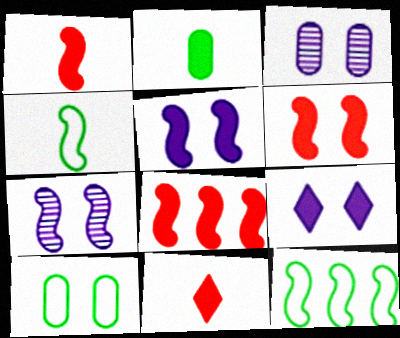[[1, 6, 8], 
[1, 7, 12], 
[2, 8, 9], 
[3, 11, 12], 
[4, 7, 8]]